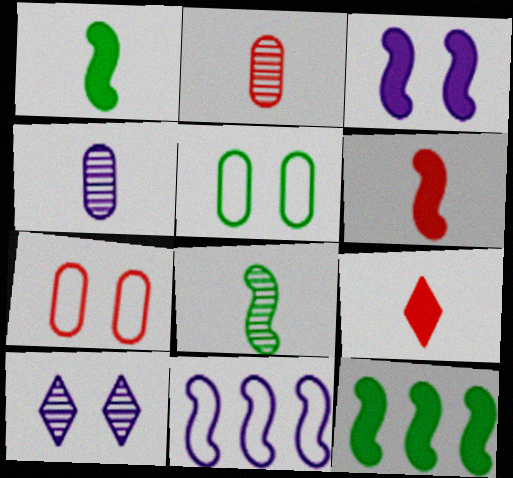[[3, 6, 12]]